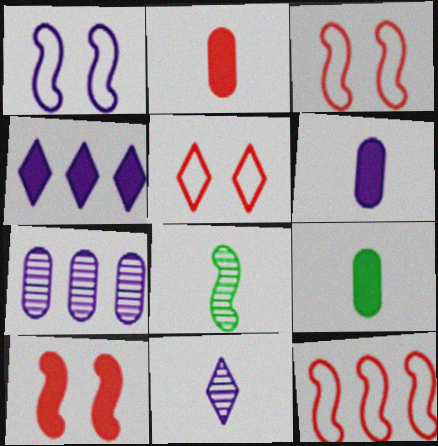[[2, 6, 9], 
[4, 9, 10]]